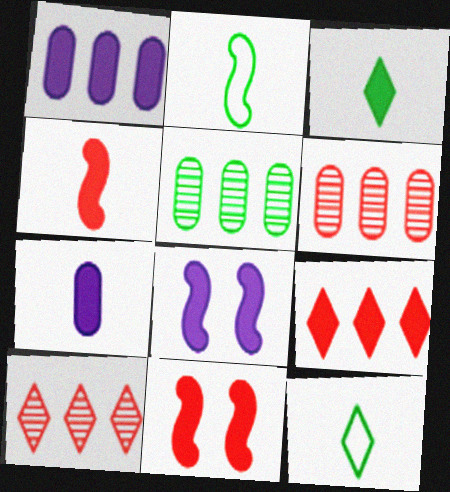[[1, 3, 11], 
[3, 4, 7], 
[6, 8, 12]]